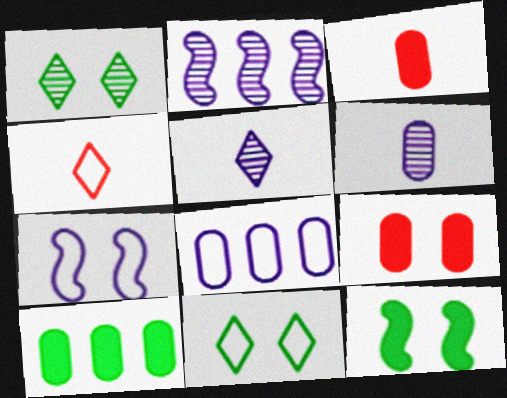[[1, 7, 9], 
[2, 3, 11]]